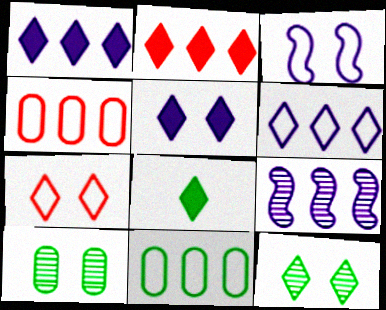[[2, 5, 8], 
[2, 9, 11], 
[5, 7, 12]]